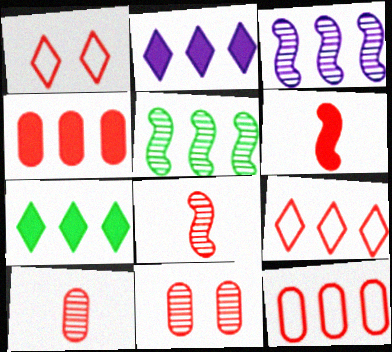[[1, 4, 8], 
[2, 5, 12], 
[3, 7, 12], 
[6, 9, 11]]